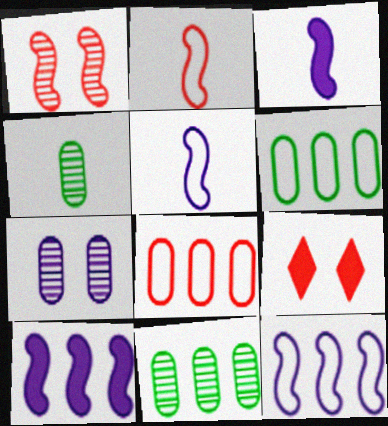[[4, 9, 12], 
[5, 9, 11]]